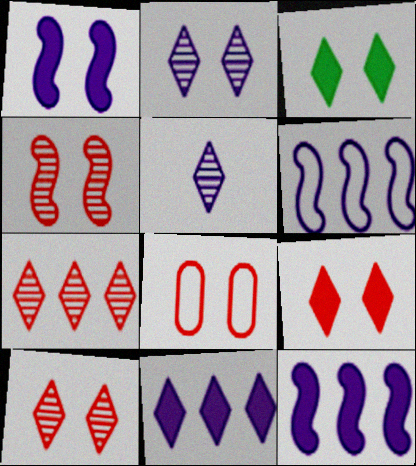[[4, 8, 9]]